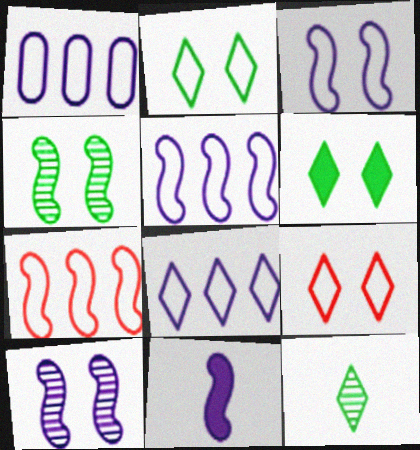[[1, 5, 8], 
[4, 7, 11], 
[5, 10, 11]]